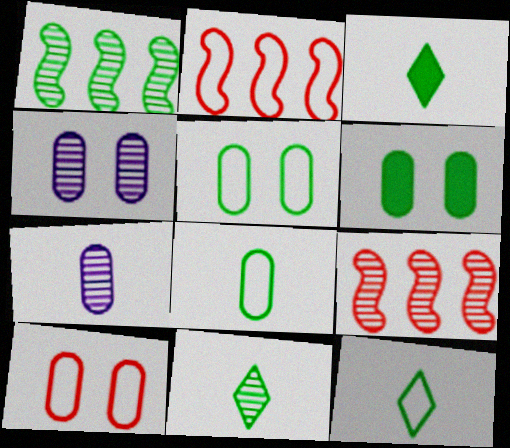[[1, 3, 5], 
[1, 6, 12], 
[2, 3, 4], 
[3, 11, 12], 
[4, 6, 10], 
[4, 9, 11]]